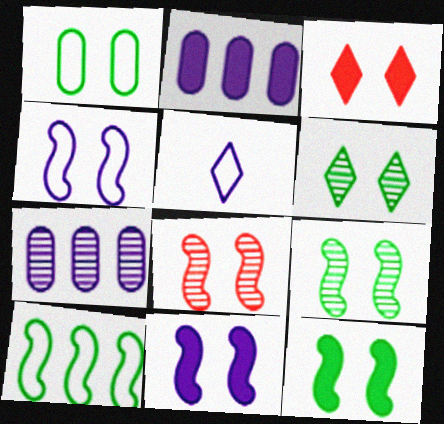[[1, 6, 12], 
[4, 8, 12], 
[5, 7, 11]]